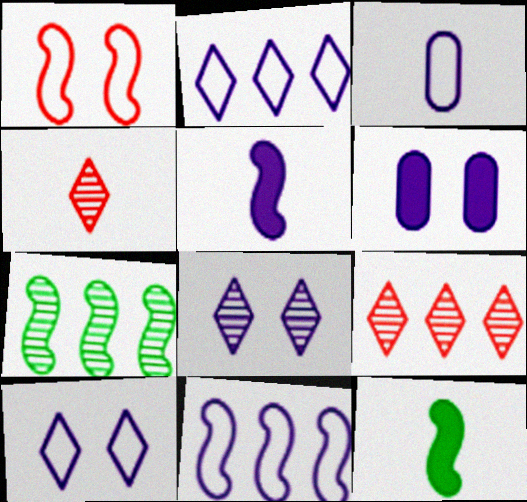[[1, 5, 7], 
[3, 4, 12], 
[3, 10, 11]]